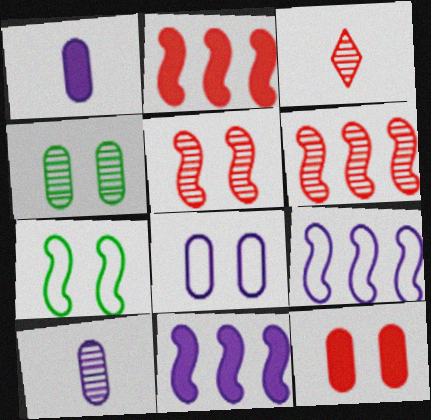[[4, 8, 12]]